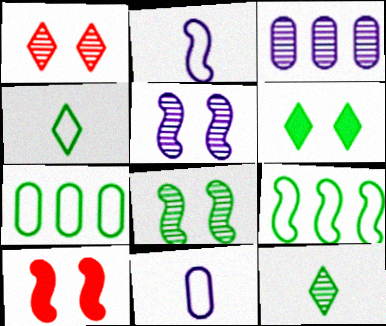[[3, 4, 10]]